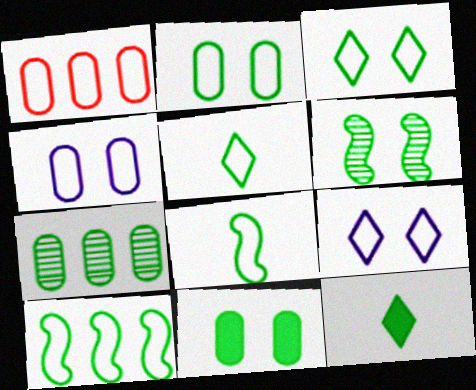[[1, 8, 9], 
[2, 5, 10], 
[3, 6, 11]]